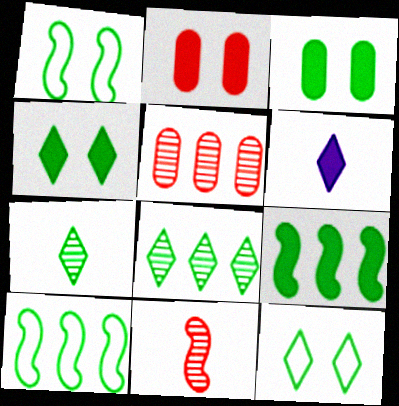[[1, 5, 6], 
[2, 6, 9], 
[3, 7, 10]]